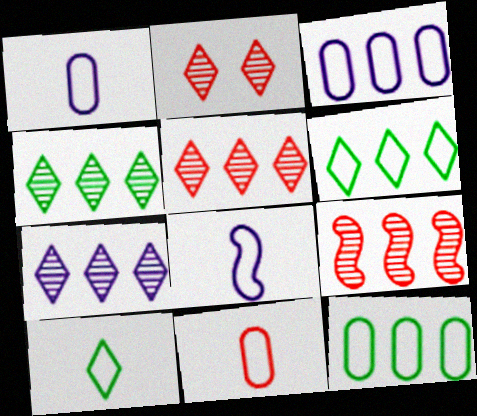[[4, 5, 7], 
[8, 10, 11]]